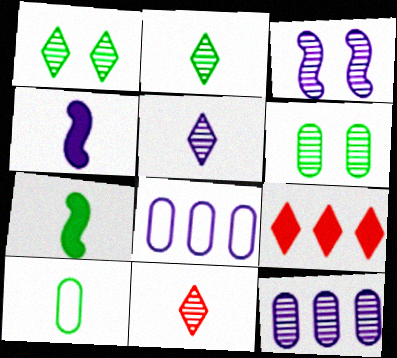[[2, 5, 11], 
[2, 7, 10], 
[3, 5, 12], 
[3, 9, 10], 
[4, 10, 11]]